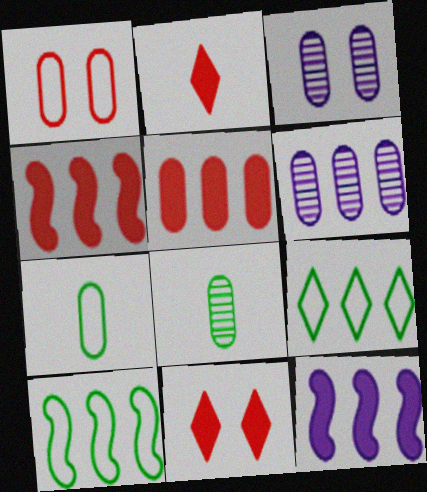[[2, 3, 10], 
[3, 5, 7], 
[4, 6, 9]]